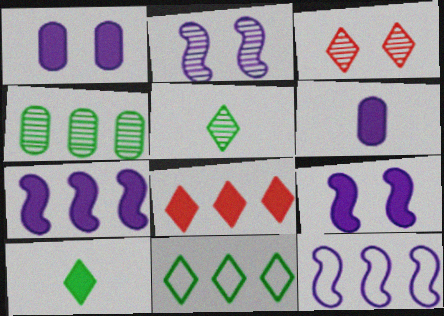[[4, 8, 12]]